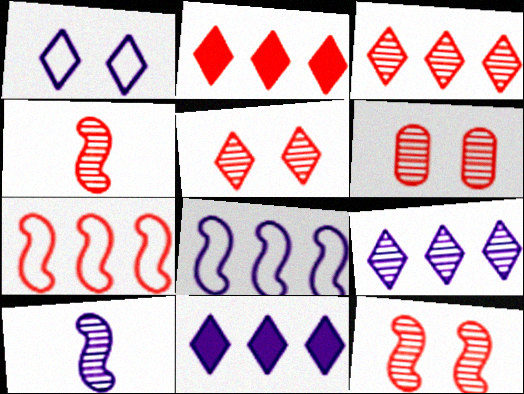[[3, 4, 6], 
[5, 6, 12]]